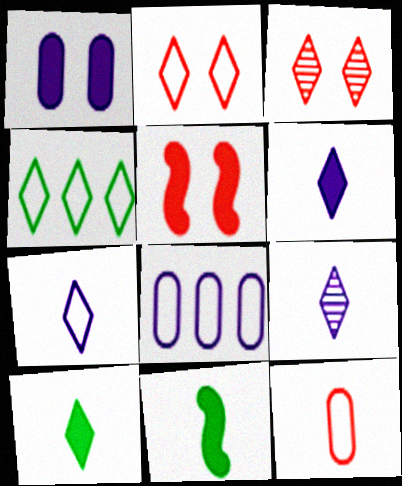[[2, 4, 7], 
[3, 4, 6], 
[3, 8, 11], 
[6, 7, 9], 
[9, 11, 12]]